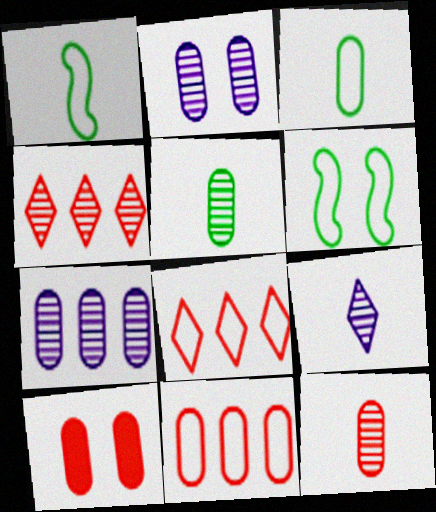[[3, 7, 10], 
[10, 11, 12]]